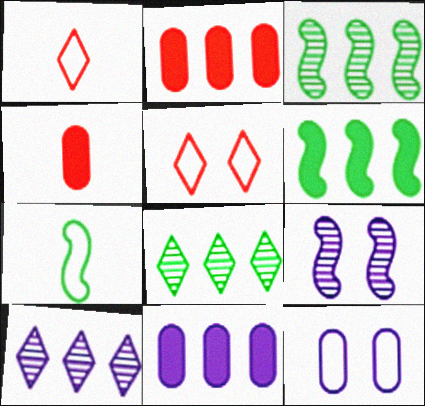[]